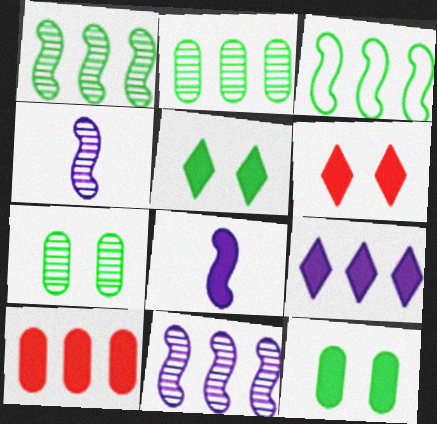[[5, 8, 10]]